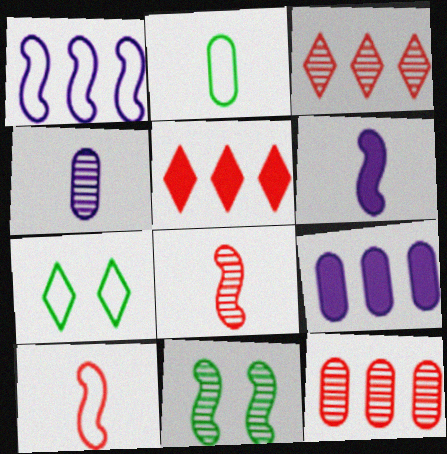[[3, 4, 11], 
[6, 7, 12], 
[7, 8, 9]]